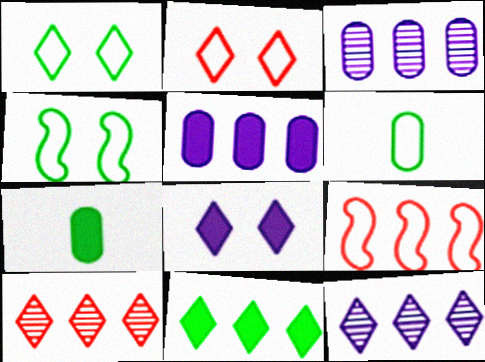[[3, 9, 11]]